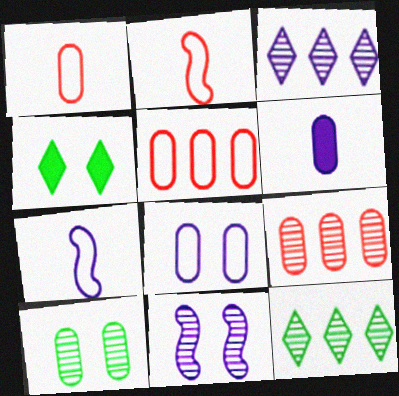[[4, 7, 9], 
[5, 6, 10]]